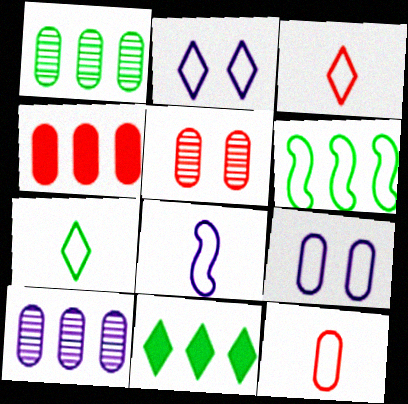[[1, 6, 11], 
[2, 6, 12], 
[3, 6, 9], 
[4, 5, 12], 
[5, 8, 11], 
[7, 8, 12]]